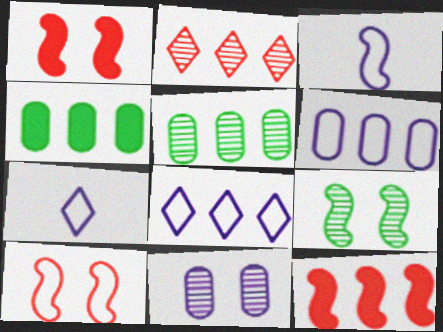[[1, 5, 7], 
[3, 9, 12], 
[5, 8, 12]]